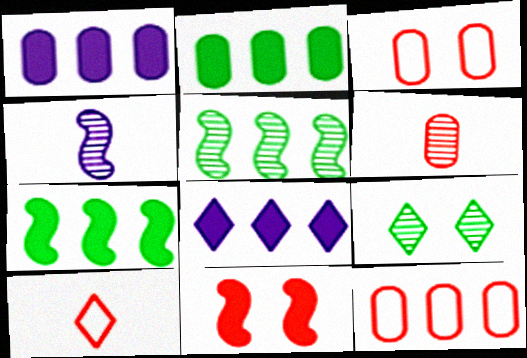[[5, 8, 12], 
[8, 9, 10]]